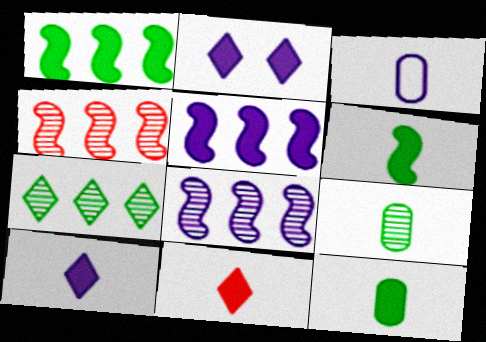[[2, 3, 8]]